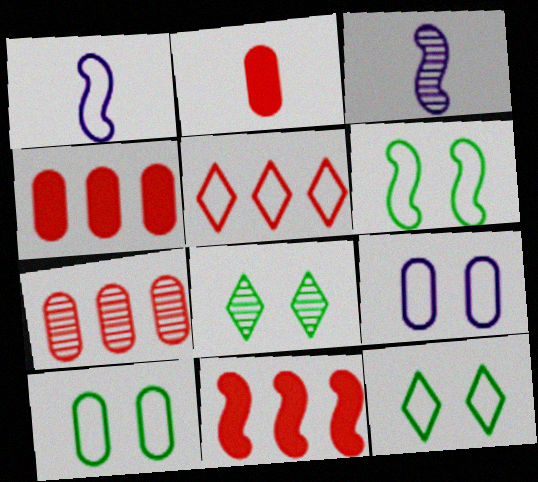[[1, 4, 8], 
[1, 5, 10], 
[3, 4, 12], 
[3, 6, 11], 
[3, 7, 8], 
[5, 7, 11], 
[6, 10, 12]]